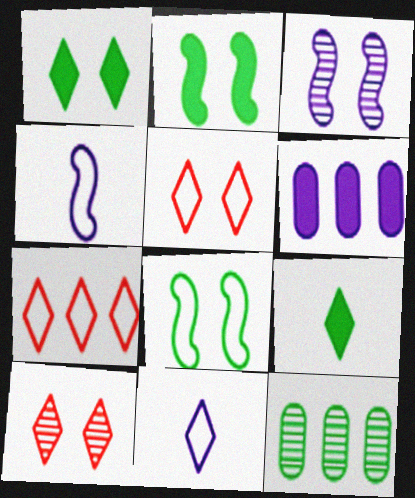[[3, 6, 11], 
[8, 9, 12]]